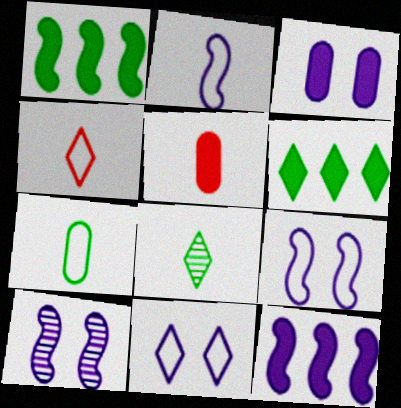[[2, 4, 7], 
[2, 5, 8], 
[2, 10, 12], 
[3, 10, 11]]